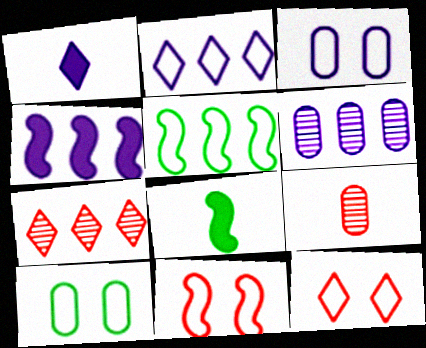[[2, 4, 6], 
[3, 7, 8], 
[6, 8, 12]]